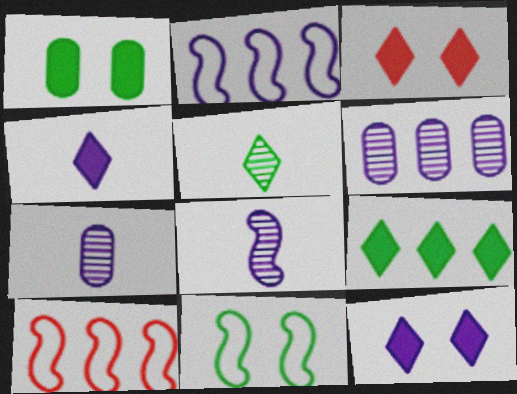[[2, 7, 12], 
[3, 4, 9], 
[6, 9, 10]]